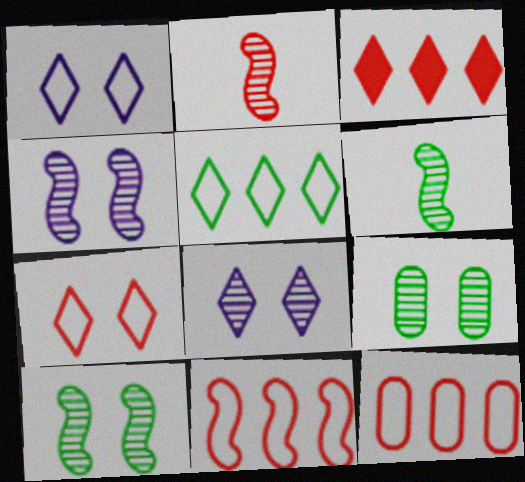[]